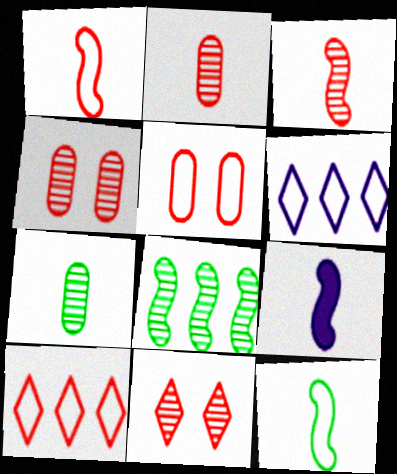[[1, 5, 10], 
[3, 9, 12], 
[5, 6, 12]]